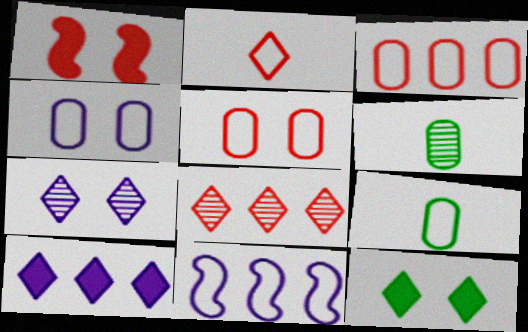[[3, 4, 9]]